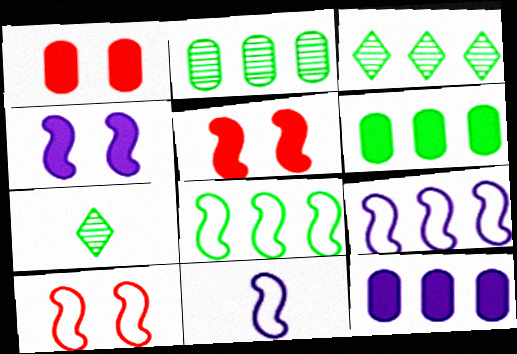[[1, 3, 11], 
[1, 7, 9], 
[3, 6, 8], 
[7, 10, 12], 
[8, 10, 11]]